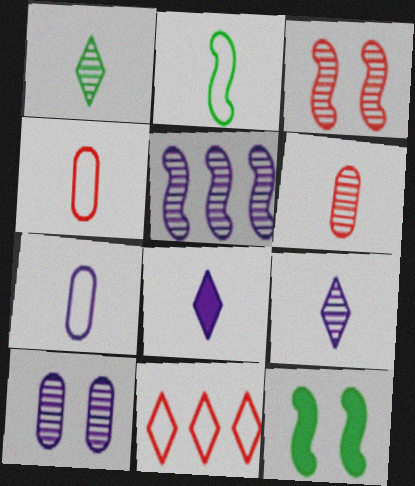[[2, 6, 8], 
[5, 9, 10]]